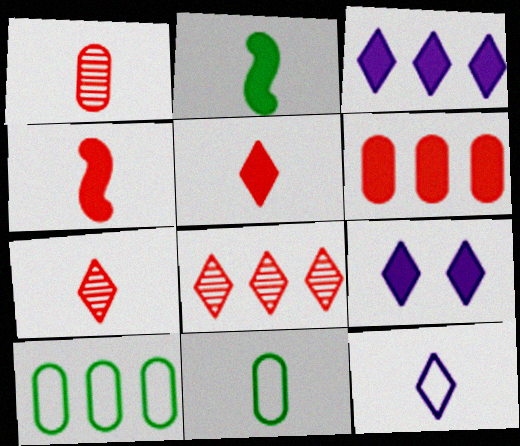[[1, 2, 12], 
[2, 6, 9]]